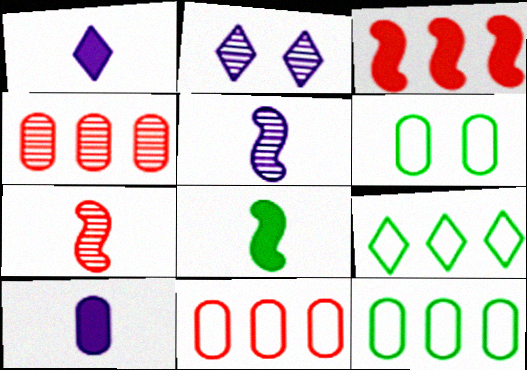[[2, 8, 11], 
[4, 6, 10]]